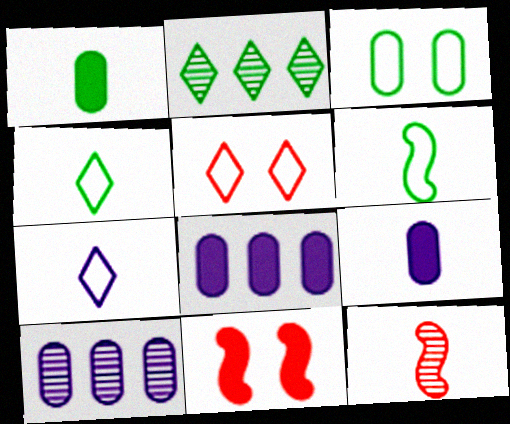[[1, 7, 12], 
[4, 9, 12], 
[4, 10, 11]]